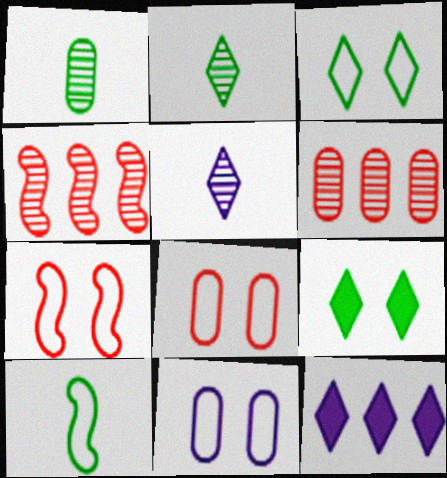[[1, 7, 12], 
[3, 7, 11]]